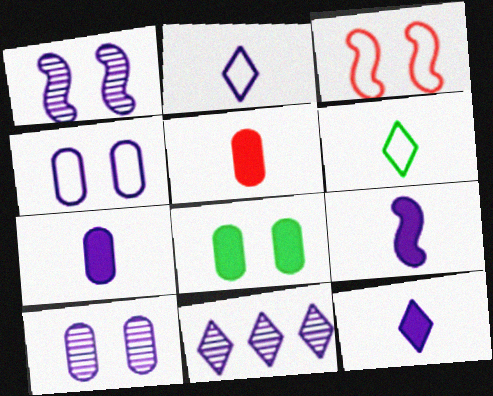[[4, 9, 11], 
[7, 9, 12]]